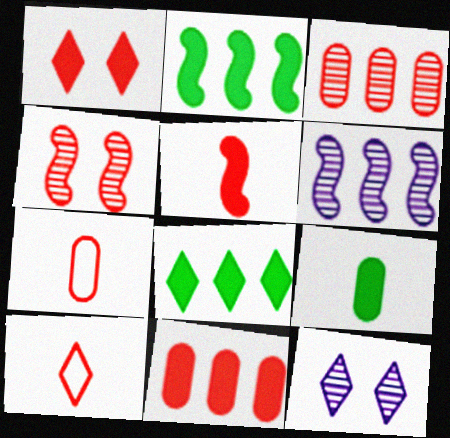[[1, 5, 11], 
[2, 7, 12], 
[4, 10, 11], 
[8, 10, 12]]